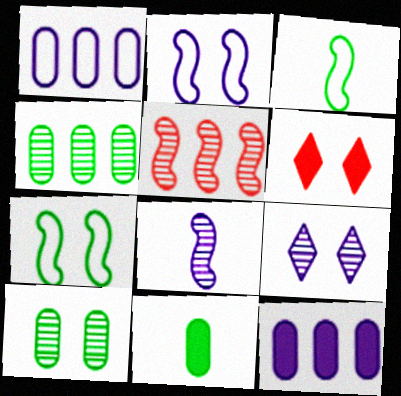[[2, 6, 10]]